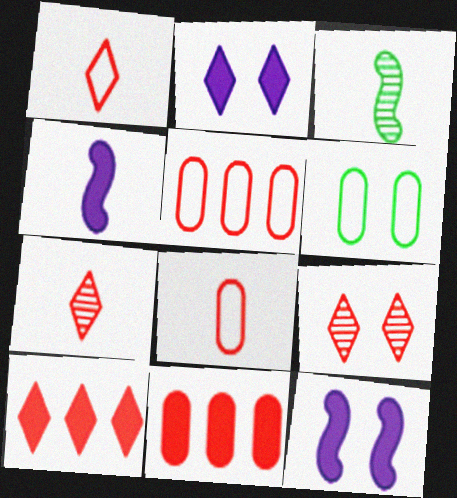[[1, 9, 10], 
[2, 3, 5], 
[6, 9, 12]]